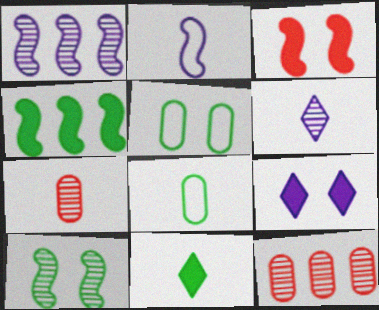[[2, 7, 11], 
[6, 10, 12]]